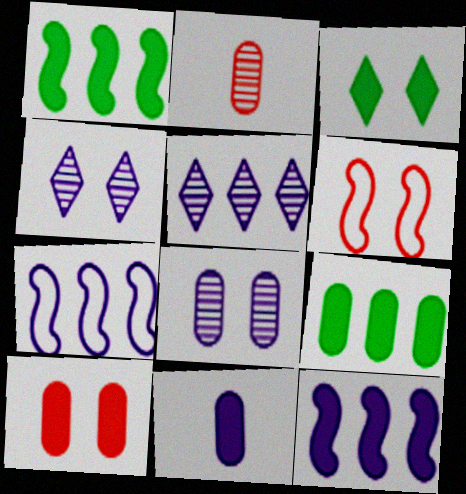[[2, 3, 7], 
[3, 6, 8], 
[4, 7, 11], 
[9, 10, 11]]